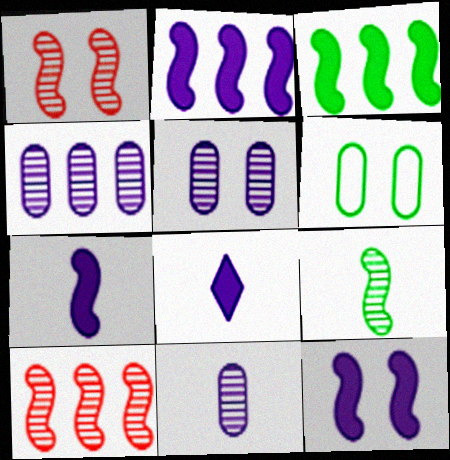[[2, 7, 12], 
[4, 5, 11], 
[6, 8, 10]]